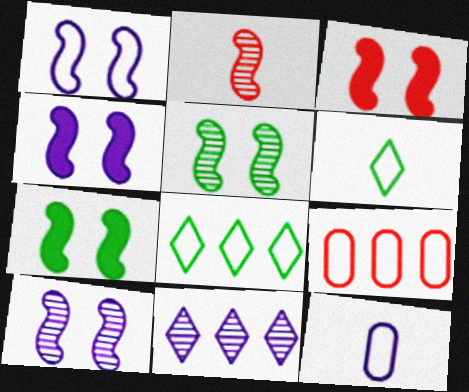[[1, 3, 5], 
[1, 4, 10], 
[1, 6, 9], 
[3, 4, 7], 
[4, 11, 12]]